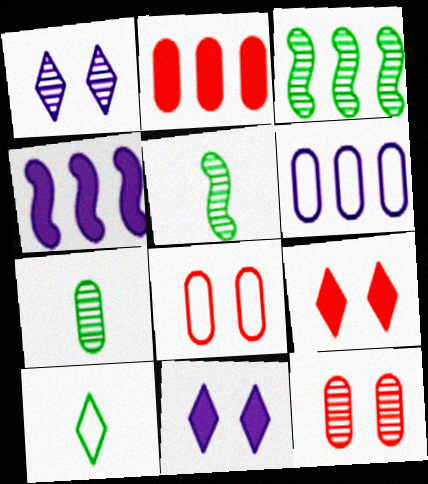[[4, 10, 12], 
[5, 6, 9]]